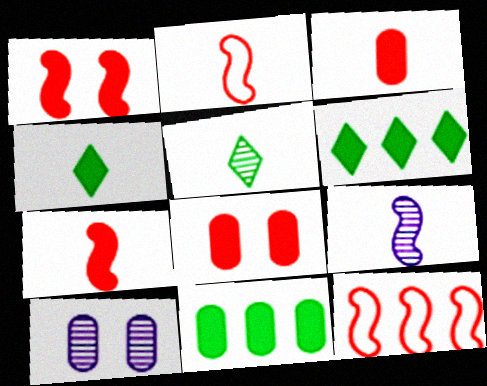[[2, 6, 10], 
[4, 10, 12]]